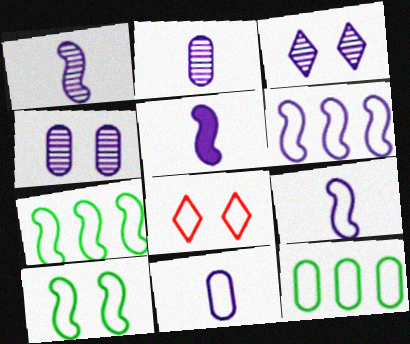[[1, 5, 9], 
[7, 8, 11], 
[8, 9, 12]]